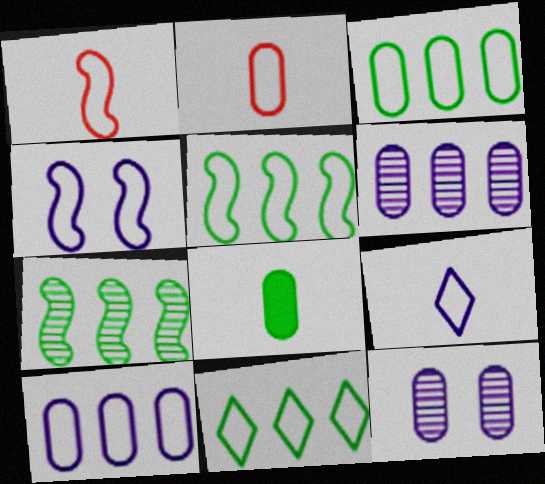[[1, 4, 5], 
[2, 4, 11], 
[3, 5, 11], 
[4, 9, 10]]